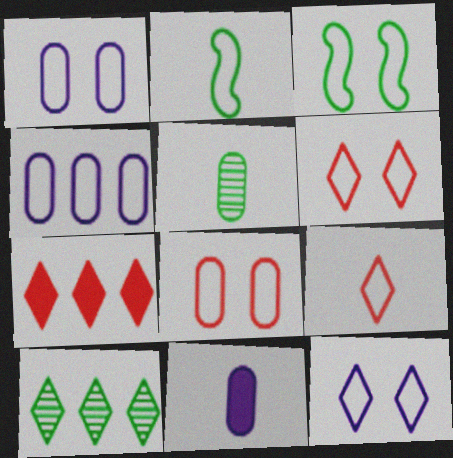[[1, 3, 6], 
[2, 4, 6], 
[3, 4, 9], 
[3, 8, 12]]